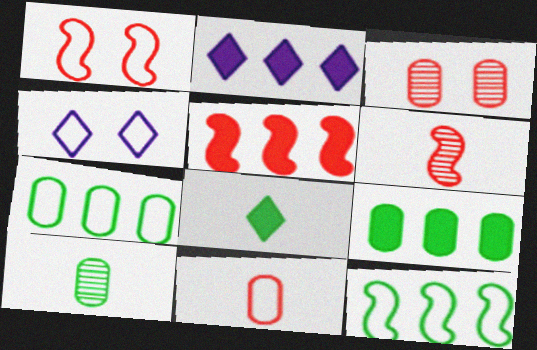[[1, 2, 10], 
[1, 5, 6], 
[2, 5, 9], 
[4, 5, 10], 
[4, 6, 9], 
[4, 11, 12]]